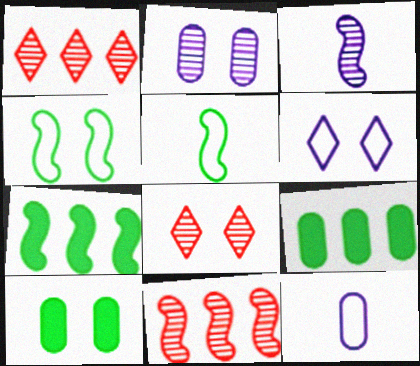[[7, 8, 12]]